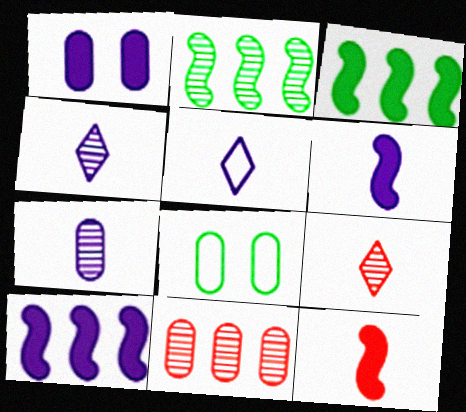[[5, 6, 7], 
[8, 9, 10]]